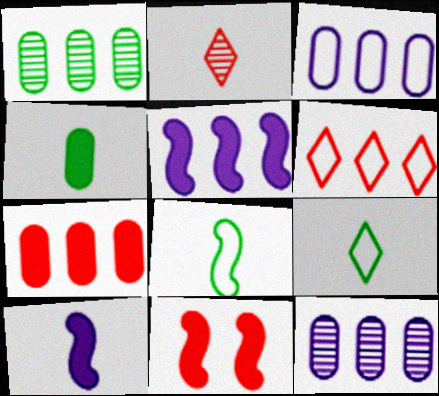[[1, 3, 7], 
[1, 5, 6], 
[9, 11, 12]]